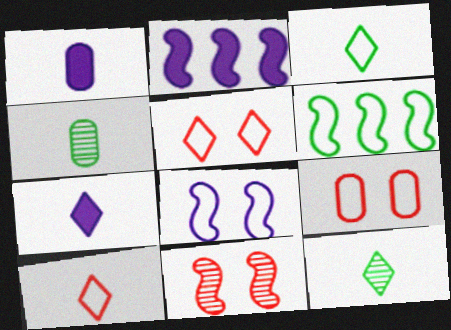[[2, 4, 5], 
[2, 9, 12], 
[7, 10, 12]]